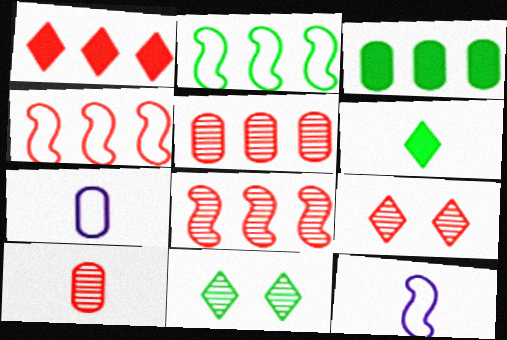[[1, 4, 5], 
[3, 9, 12], 
[6, 10, 12], 
[8, 9, 10]]